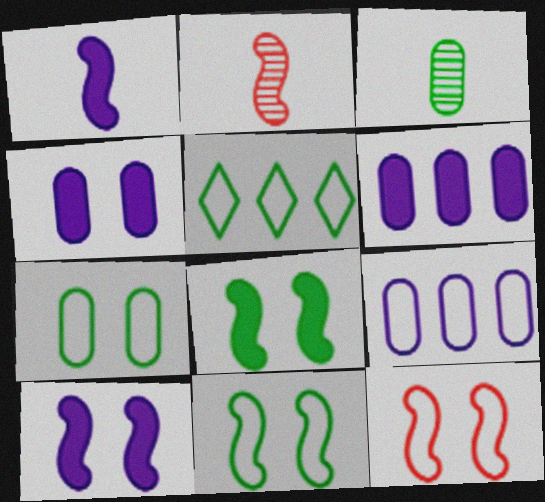[[2, 4, 5], 
[3, 5, 8]]